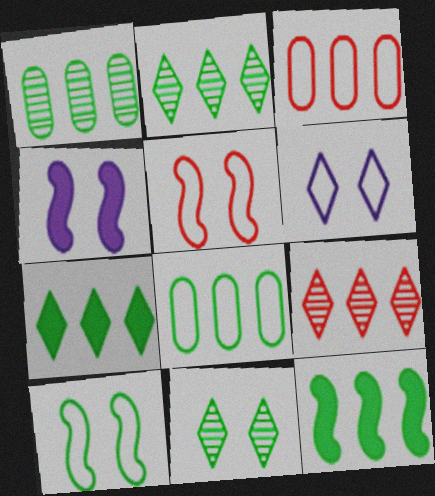[[2, 8, 12]]